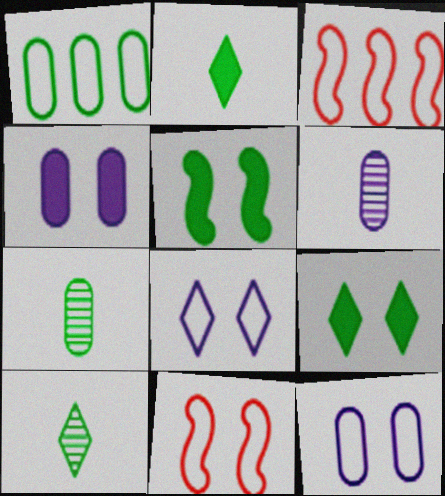[[1, 5, 10], 
[3, 4, 10], 
[3, 6, 9]]